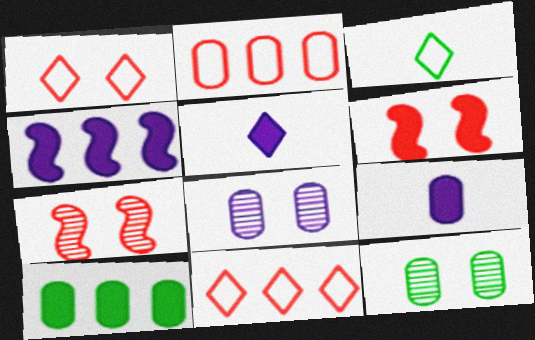[[2, 9, 12], 
[5, 6, 10]]